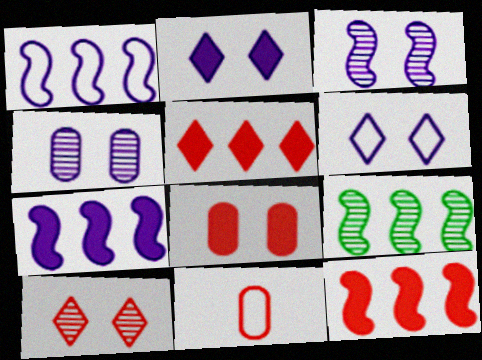[[1, 9, 12], 
[2, 9, 11], 
[10, 11, 12]]